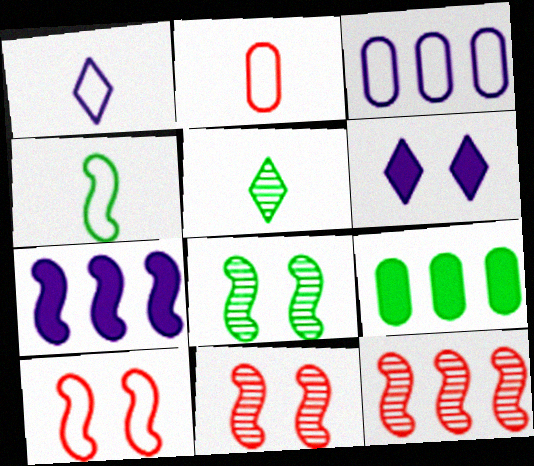[[1, 2, 4], 
[1, 9, 11], 
[4, 7, 11]]